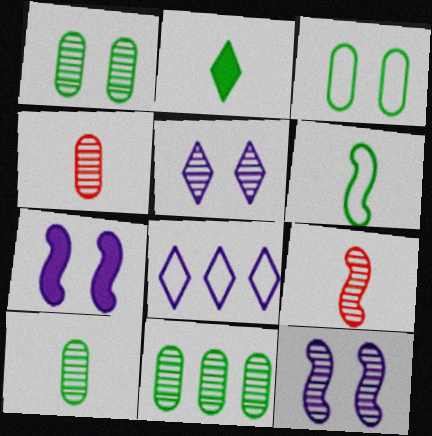[[1, 10, 11], 
[2, 6, 10], 
[5, 9, 11]]